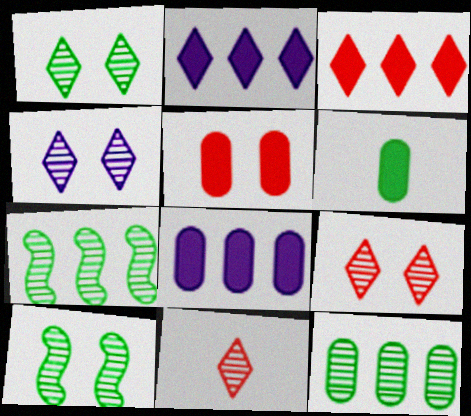[[1, 4, 9], 
[5, 6, 8]]